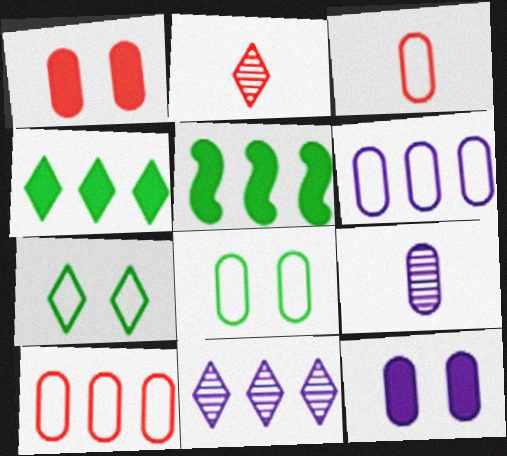[[3, 6, 8], 
[5, 10, 11], 
[6, 9, 12]]